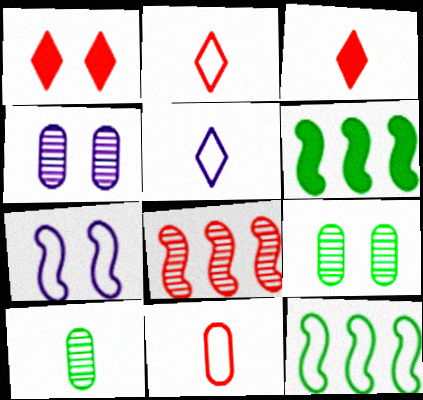[[1, 7, 9], 
[1, 8, 11], 
[2, 4, 6], 
[3, 4, 12]]